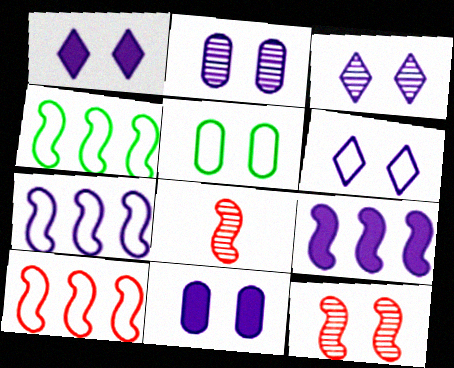[[1, 3, 6], 
[1, 5, 12], 
[4, 7, 10]]